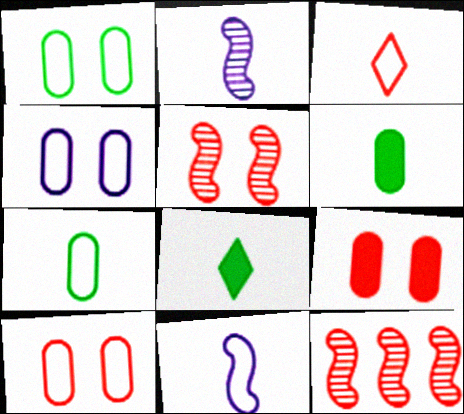[[1, 4, 10], 
[2, 3, 6], 
[3, 7, 11], 
[3, 9, 12], 
[4, 8, 12]]